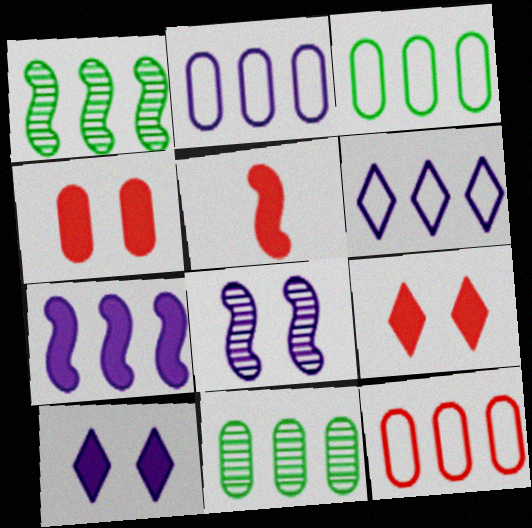[[2, 3, 12]]